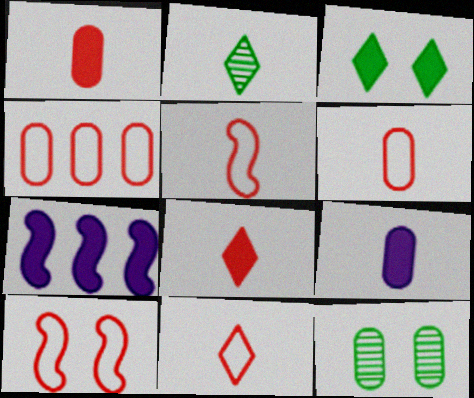[[1, 3, 7], 
[2, 5, 9], 
[4, 9, 12], 
[4, 10, 11], 
[5, 6, 11], 
[7, 11, 12]]